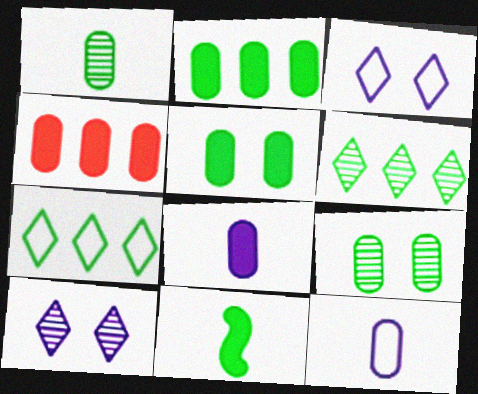[[4, 5, 8], 
[4, 9, 12], 
[7, 9, 11]]